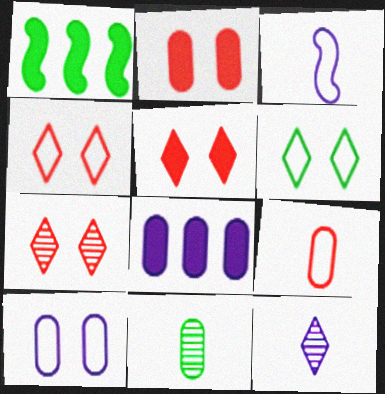[[1, 6, 11], 
[4, 5, 7]]